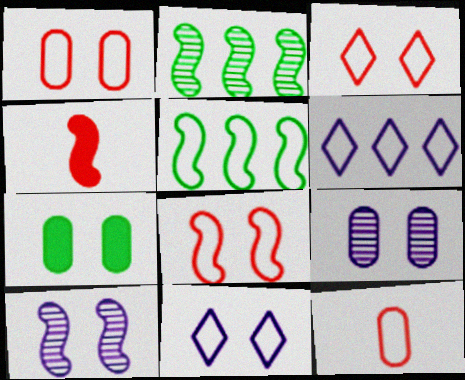[[1, 3, 8], 
[1, 7, 9], 
[3, 7, 10], 
[4, 5, 10], 
[5, 11, 12]]